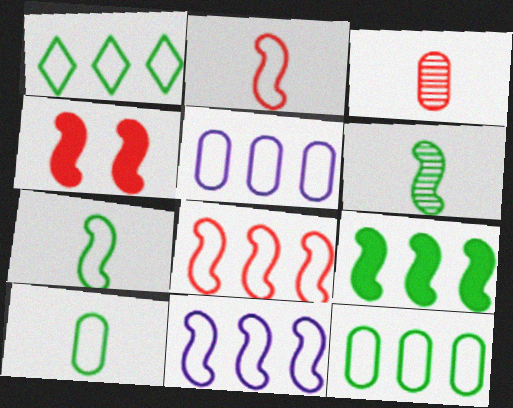[[1, 5, 8], 
[4, 6, 11]]